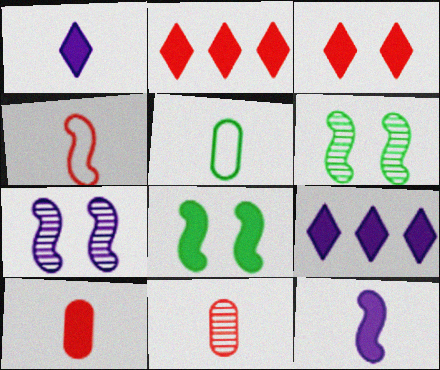[[2, 5, 7], 
[8, 9, 10]]